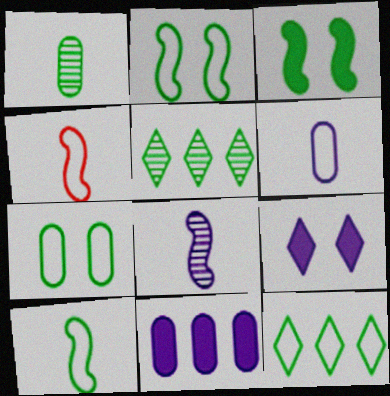[[1, 3, 12], 
[7, 10, 12]]